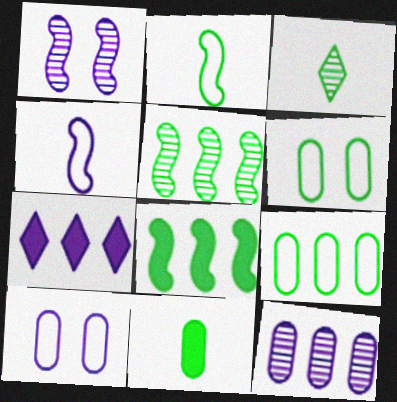[[2, 3, 11], 
[3, 6, 8]]